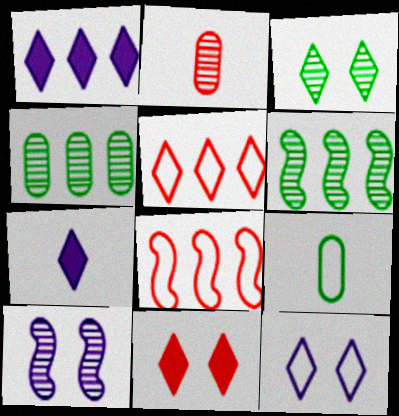[[1, 4, 8], 
[2, 8, 11], 
[3, 5, 7], 
[3, 11, 12], 
[8, 9, 12]]